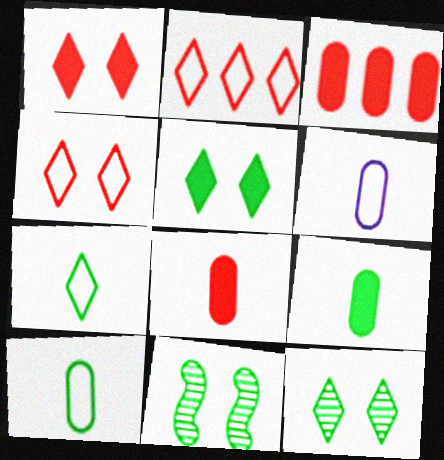[]